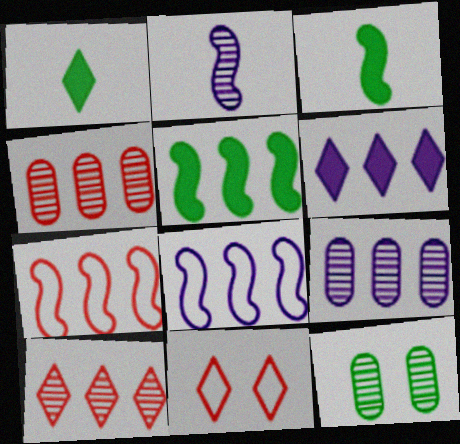[[2, 10, 12], 
[3, 9, 11], 
[6, 8, 9]]